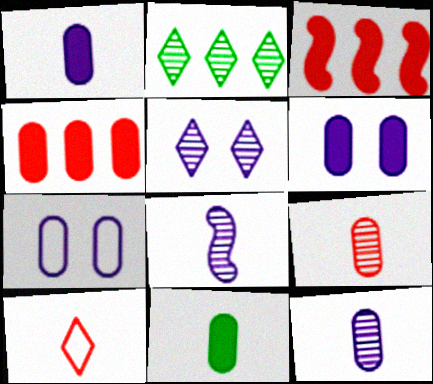[[4, 6, 11], 
[8, 10, 11]]